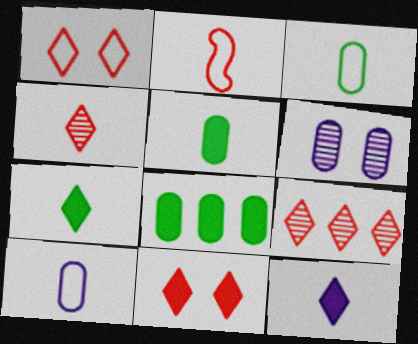[]